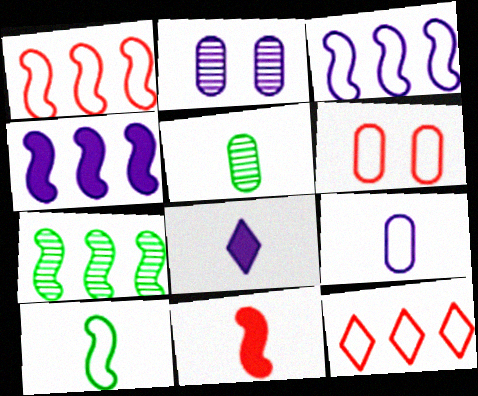[[1, 4, 7], 
[2, 3, 8], 
[6, 7, 8]]